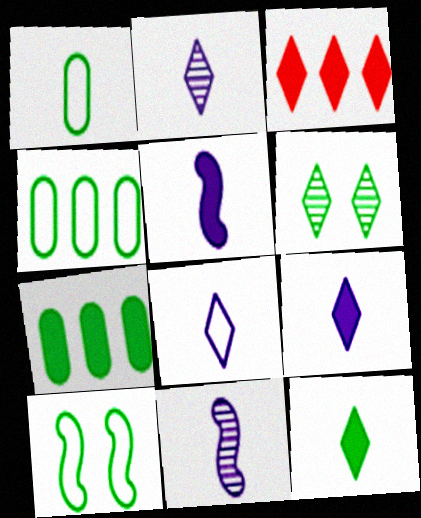[[2, 8, 9], 
[3, 6, 8]]